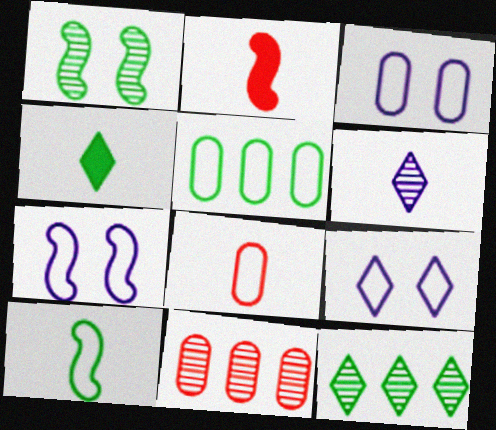[[1, 4, 5], 
[1, 6, 11], 
[2, 3, 12], 
[3, 5, 8], 
[3, 7, 9], 
[4, 7, 11]]